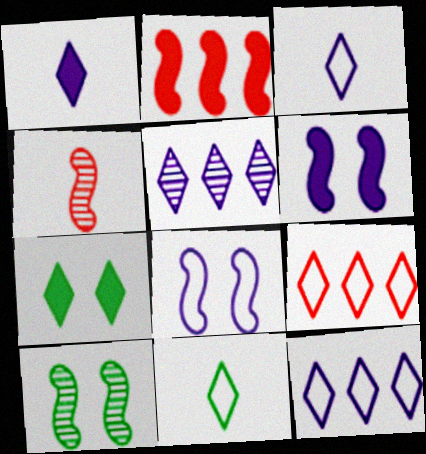[]